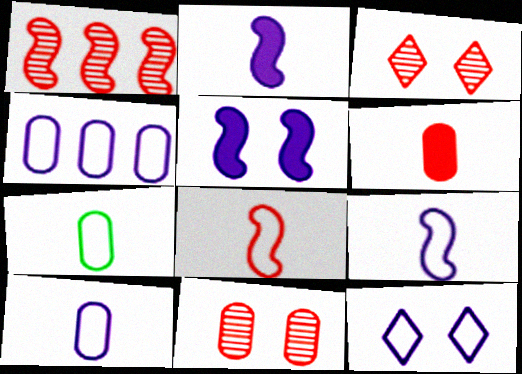[[4, 9, 12]]